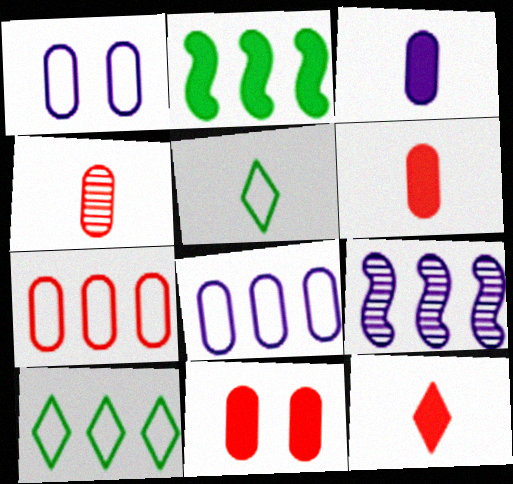[[4, 7, 11], 
[5, 9, 11]]